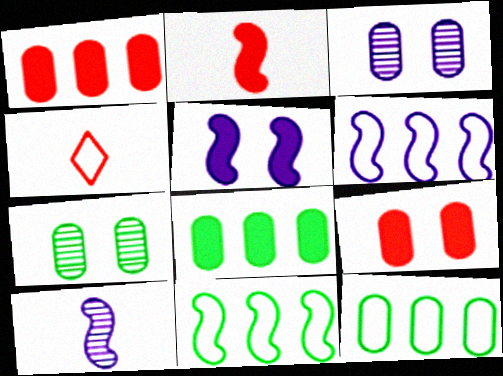[[5, 6, 10]]